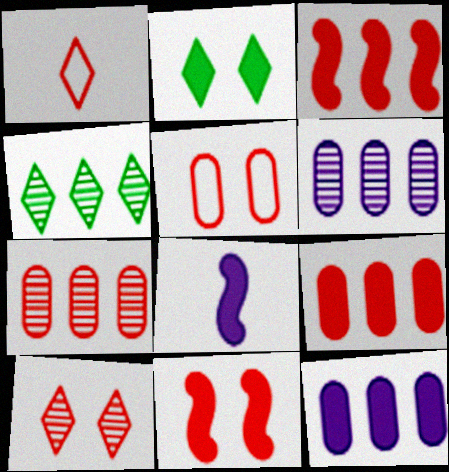[[1, 7, 11], 
[2, 8, 9], 
[4, 5, 8], 
[5, 10, 11]]